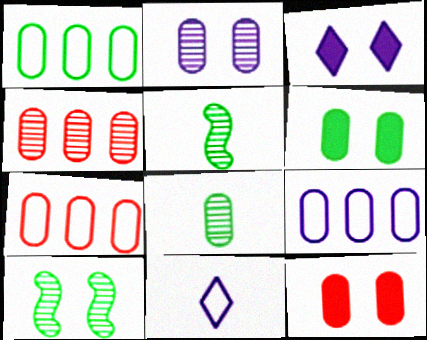[[1, 6, 8], 
[1, 7, 9], 
[2, 4, 8], 
[3, 5, 7], 
[8, 9, 12]]